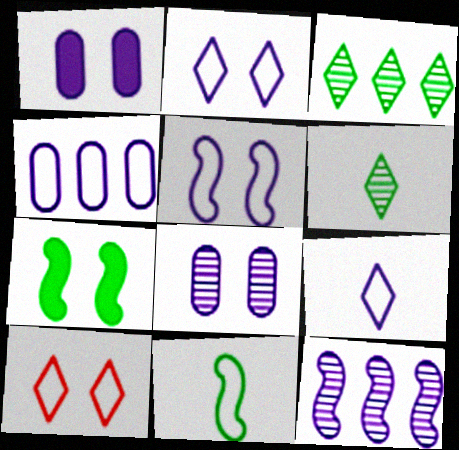[[1, 9, 12], 
[4, 5, 9], 
[4, 10, 11], 
[7, 8, 10]]